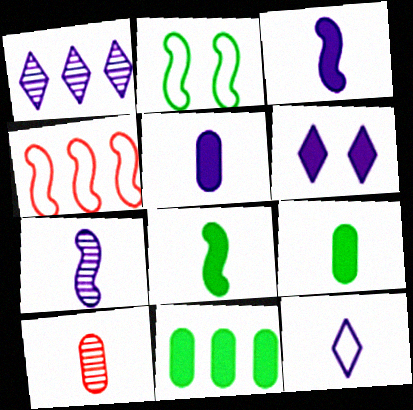[[1, 4, 11], 
[1, 6, 12], 
[5, 7, 12], 
[8, 10, 12]]